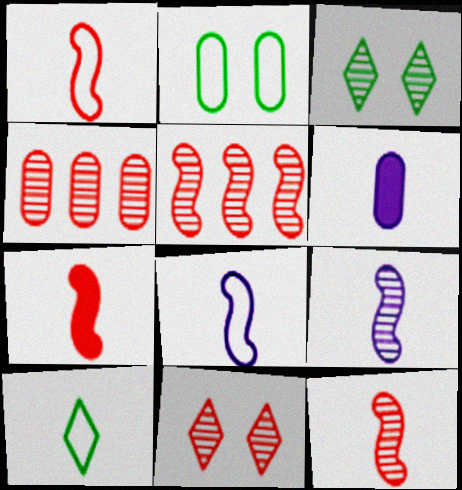[[1, 7, 12], 
[2, 4, 6], 
[3, 4, 9], 
[4, 11, 12], 
[6, 10, 12]]